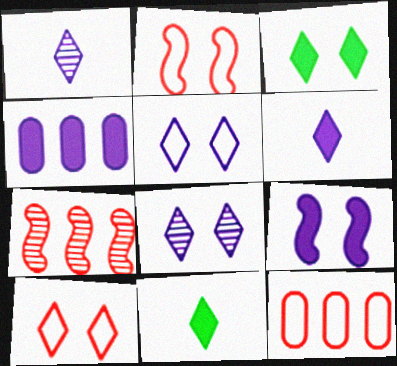[[3, 8, 10], 
[4, 6, 9]]